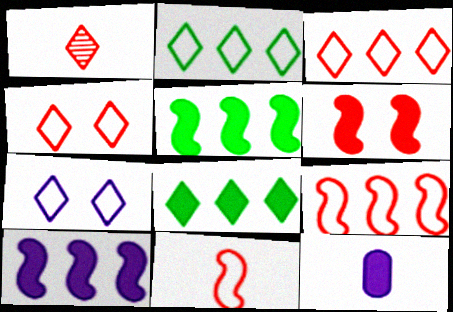[[1, 7, 8], 
[6, 8, 12]]